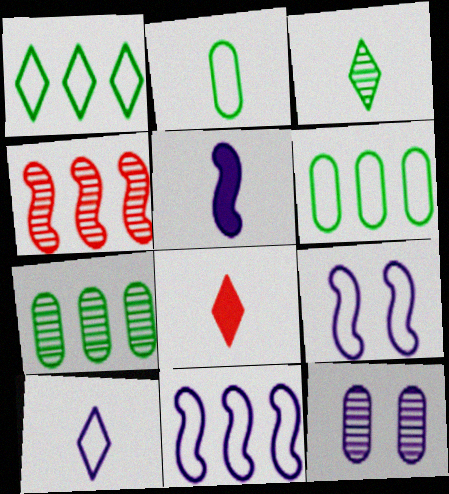[[3, 4, 12], 
[3, 8, 10], 
[7, 8, 9]]